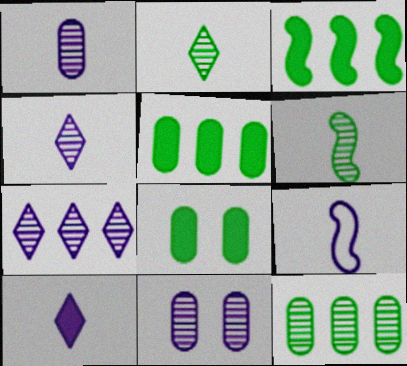[[1, 9, 10]]